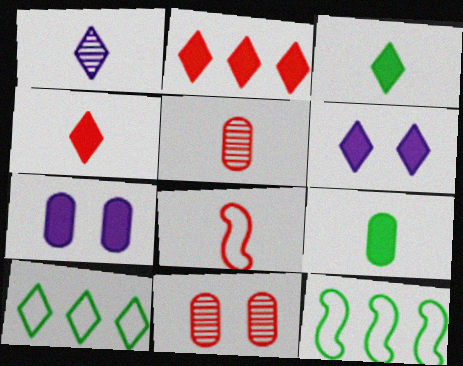[[1, 8, 9], 
[2, 3, 6], 
[2, 8, 11], 
[4, 5, 8], 
[5, 6, 12]]